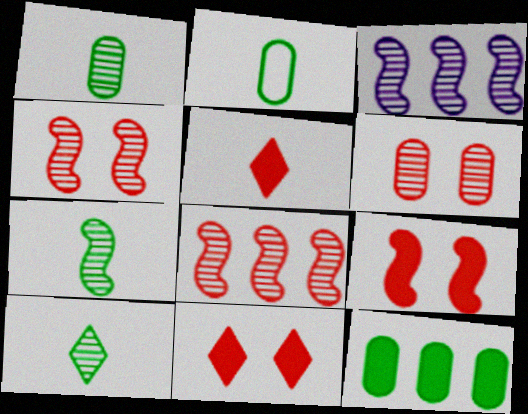[[1, 7, 10], 
[2, 3, 11], 
[3, 4, 7], 
[3, 6, 10]]